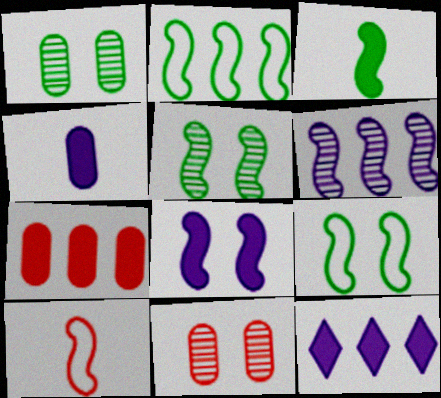[[1, 10, 12], 
[2, 3, 5], 
[4, 8, 12]]